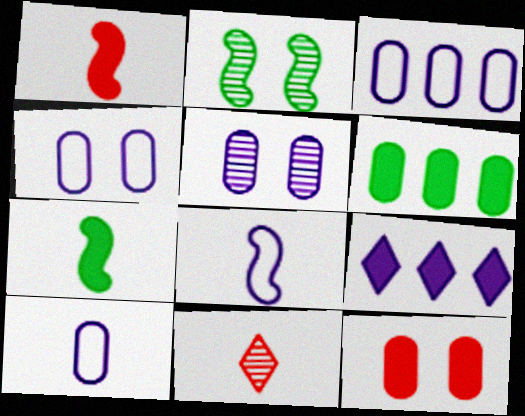[[3, 4, 10], 
[5, 8, 9], 
[7, 9, 12], 
[7, 10, 11]]